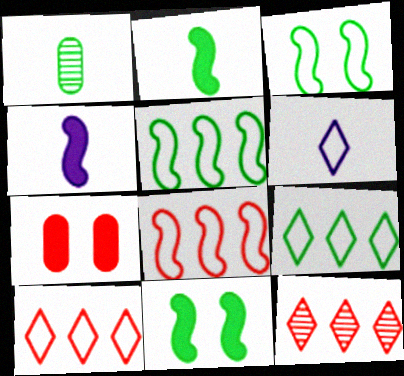[[1, 9, 11]]